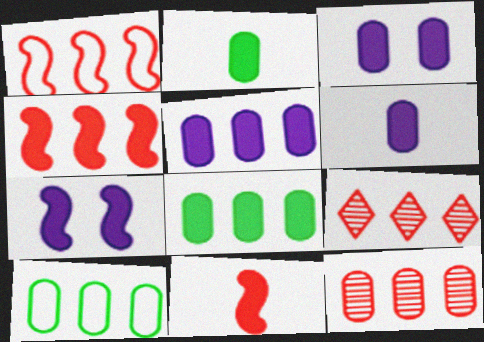[[3, 5, 6], 
[5, 10, 12]]